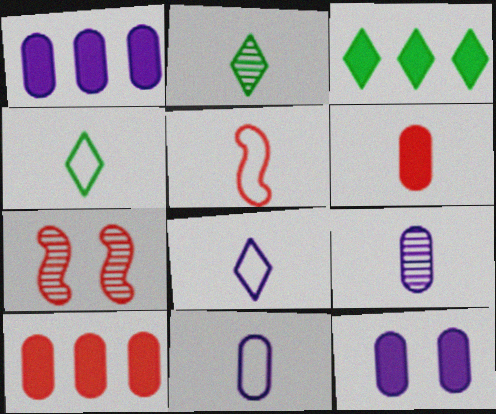[[1, 4, 7], 
[3, 7, 11], 
[4, 5, 11]]